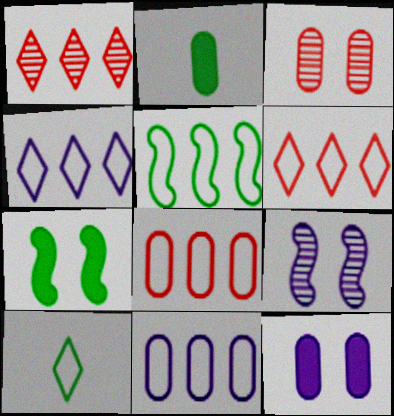[[2, 3, 11], 
[2, 6, 9], 
[4, 5, 8], 
[5, 6, 11]]